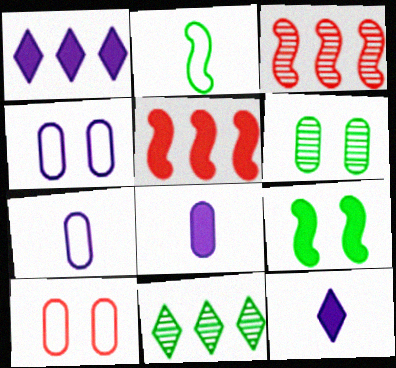[]